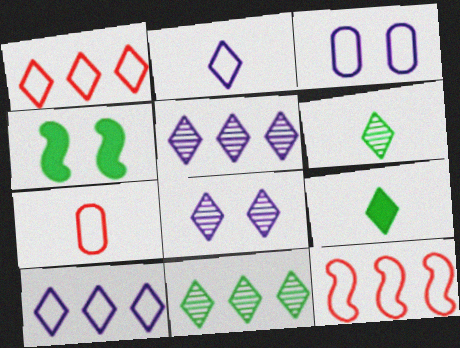[[1, 8, 9], 
[4, 5, 7]]